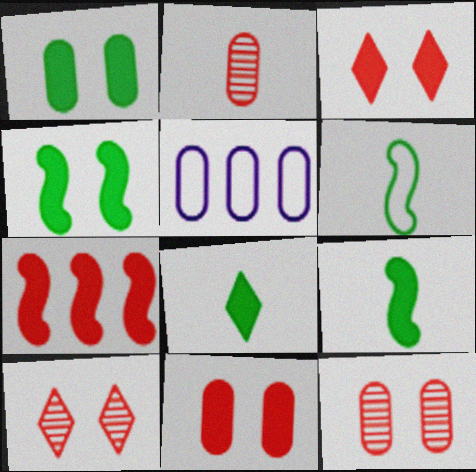[[1, 2, 5], 
[5, 9, 10]]